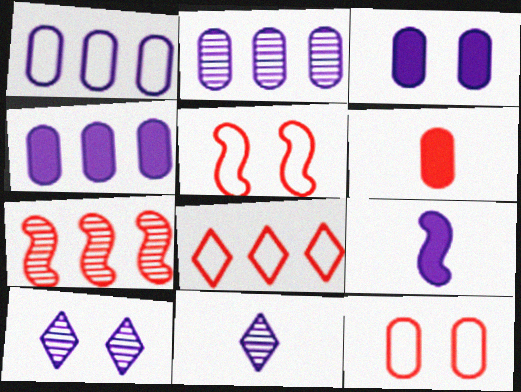[[1, 2, 4], 
[1, 9, 10]]